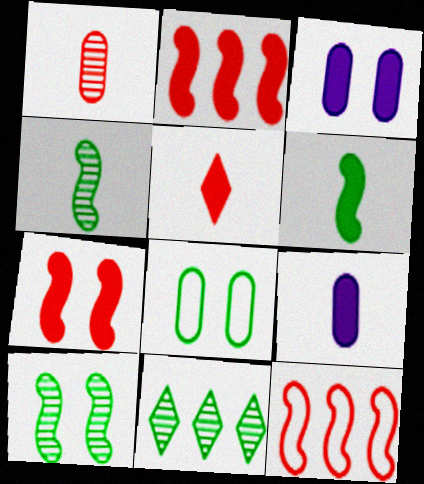[[5, 6, 9], 
[6, 8, 11]]